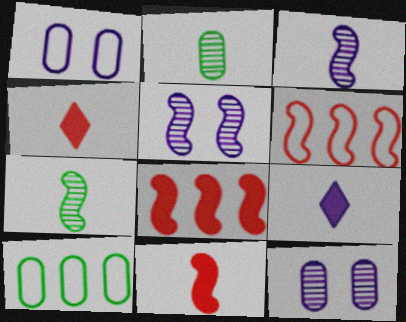[[4, 5, 10]]